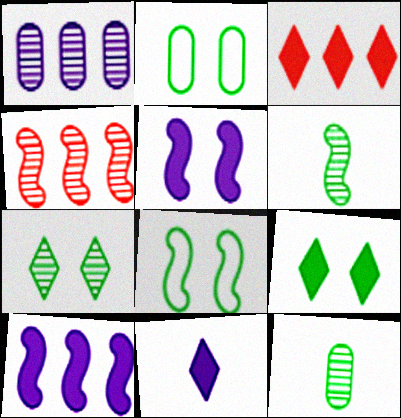[[2, 4, 11], 
[3, 9, 11]]